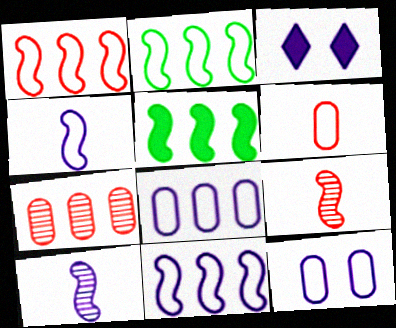[[1, 2, 11], 
[3, 8, 10]]